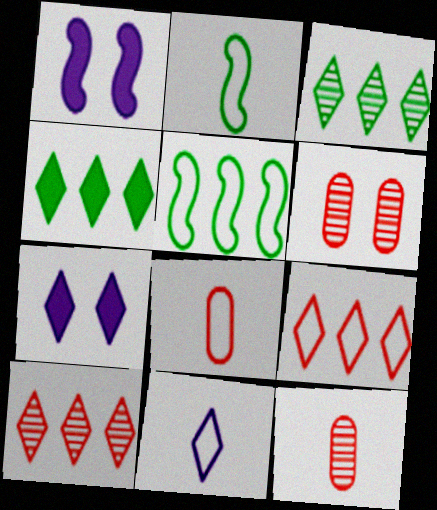[[1, 3, 8], 
[2, 8, 11], 
[5, 7, 12]]